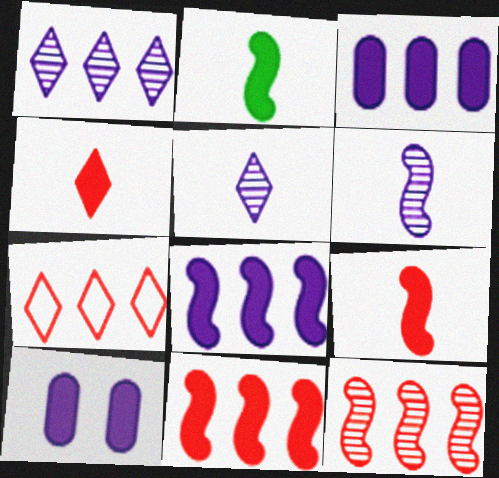[]